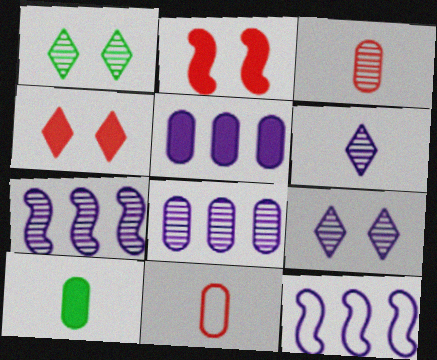[[1, 3, 7]]